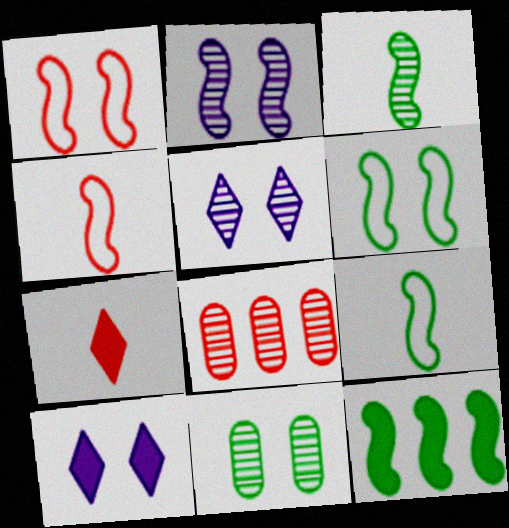[[1, 7, 8], 
[1, 10, 11], 
[2, 4, 12], 
[3, 5, 8], 
[3, 6, 12], 
[8, 9, 10]]